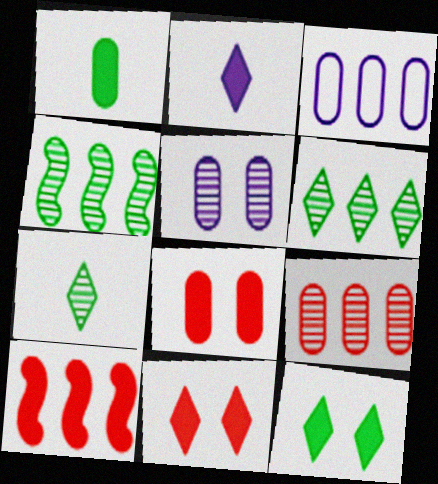[[3, 6, 10]]